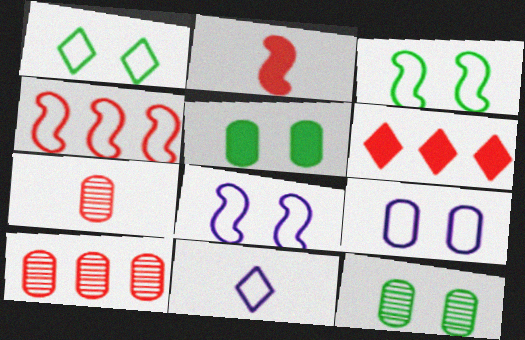[[4, 6, 10]]